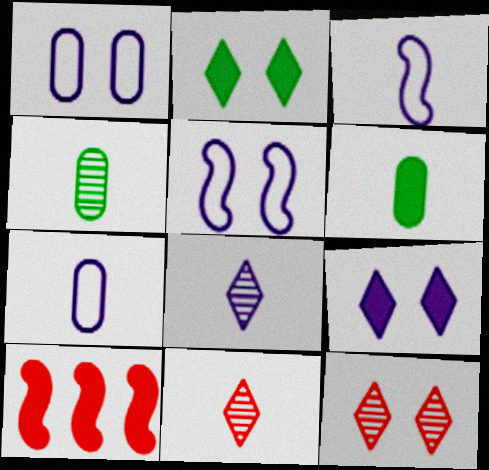[[3, 6, 11], 
[6, 9, 10]]